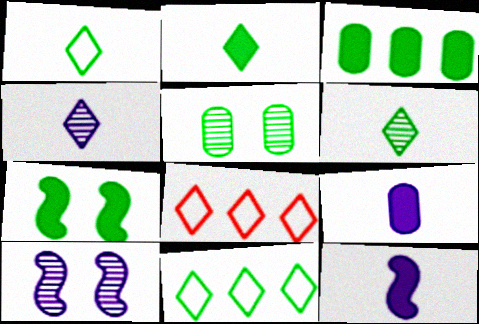[[1, 2, 6], 
[2, 3, 7], 
[5, 8, 12]]